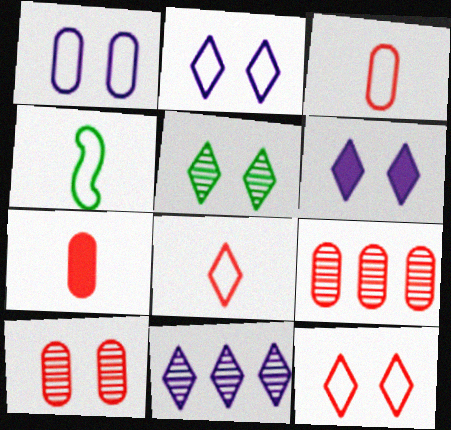[[4, 6, 9], 
[5, 6, 12]]